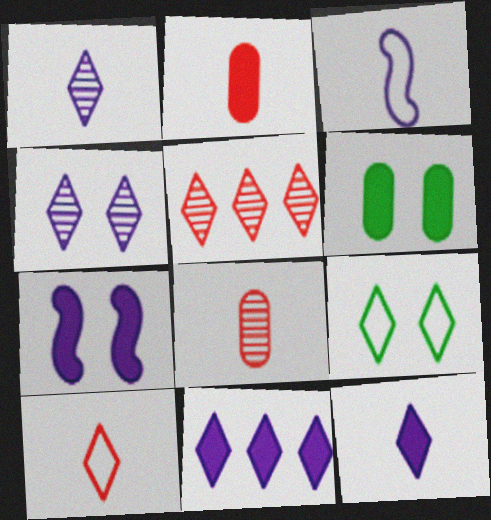[[3, 5, 6], 
[5, 9, 12]]